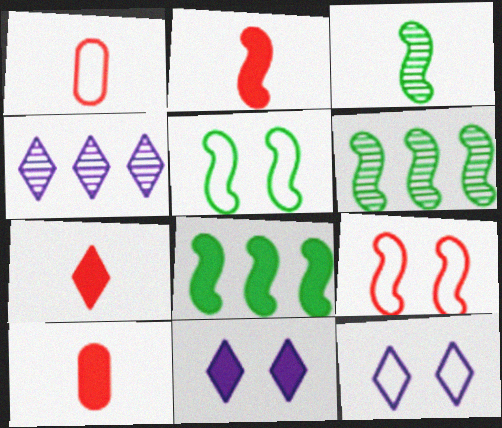[[1, 6, 11], 
[2, 7, 10], 
[3, 5, 8], 
[4, 5, 10], 
[6, 10, 12], 
[8, 10, 11]]